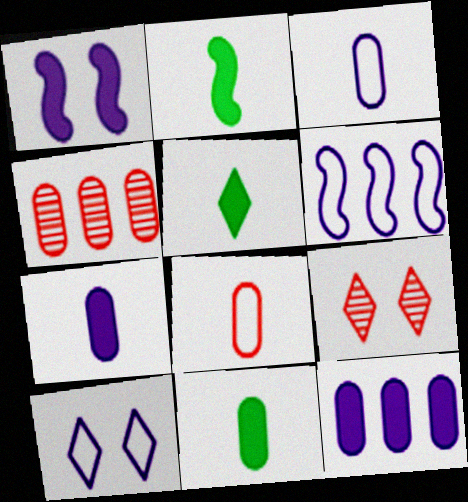[[2, 4, 10], 
[2, 5, 11], 
[3, 6, 10], 
[6, 9, 11]]